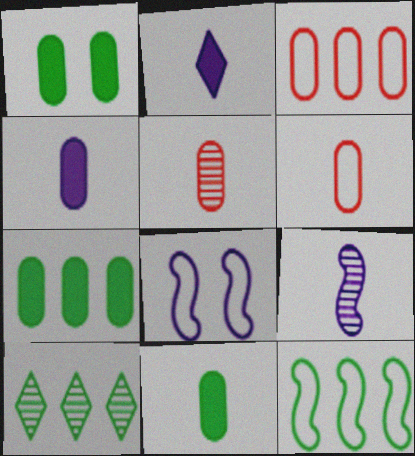[[1, 7, 11], 
[7, 10, 12]]